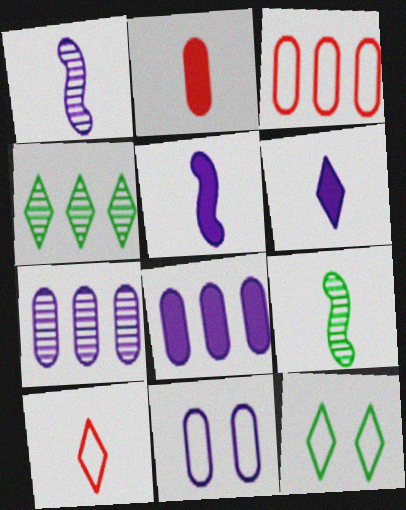[]